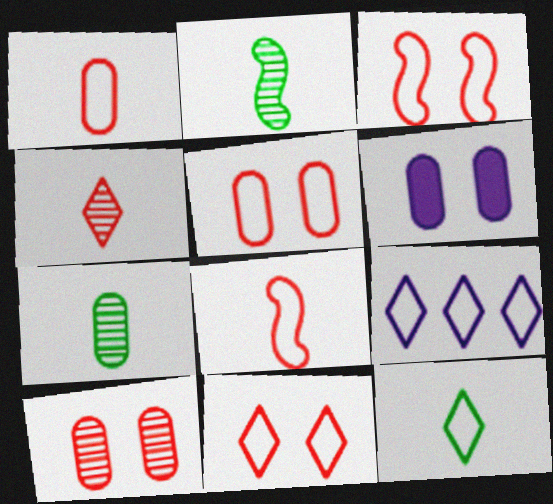[[3, 5, 11], 
[9, 11, 12]]